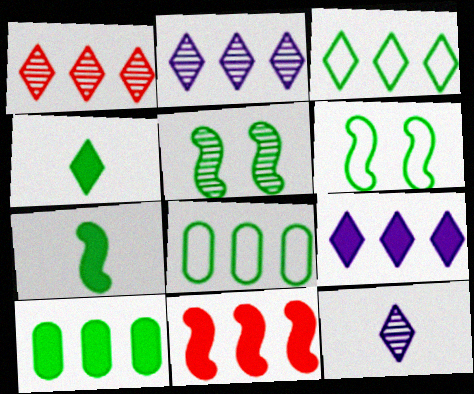[[1, 3, 9], 
[2, 8, 11], 
[4, 5, 8], 
[9, 10, 11]]